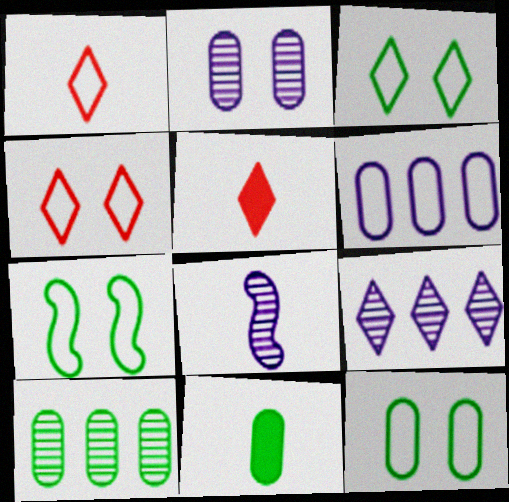[[1, 6, 7], 
[1, 8, 11], 
[2, 8, 9], 
[3, 5, 9], 
[3, 7, 12], 
[10, 11, 12]]